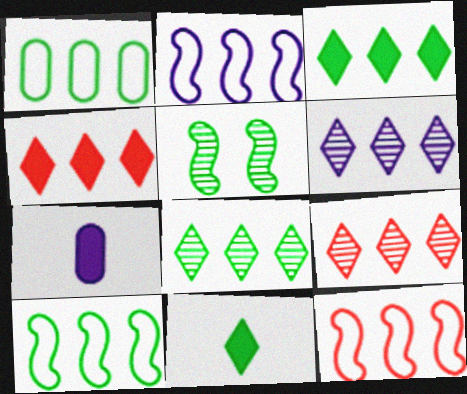[[1, 5, 11], 
[2, 10, 12], 
[6, 8, 9]]